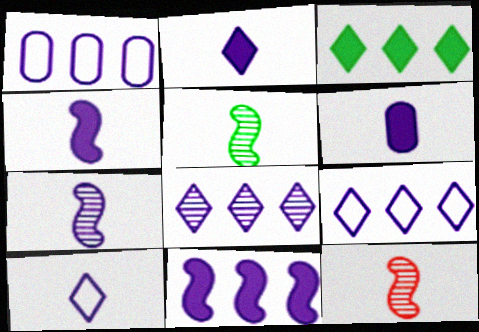[[1, 8, 11], 
[2, 4, 6], 
[5, 7, 12], 
[6, 7, 10]]